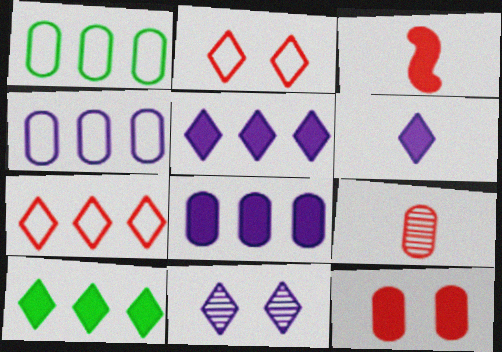[[1, 3, 11]]